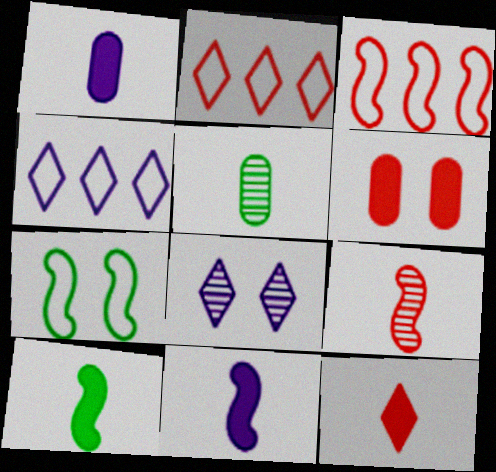[[1, 10, 12], 
[2, 6, 9], 
[6, 7, 8]]